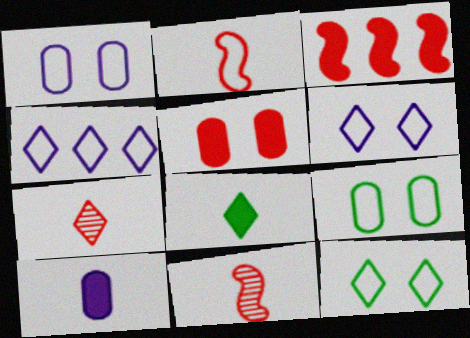[[2, 4, 9]]